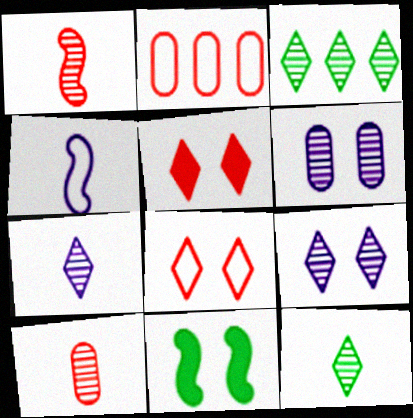[[1, 2, 5], 
[1, 3, 6], 
[2, 7, 11], 
[6, 8, 11]]